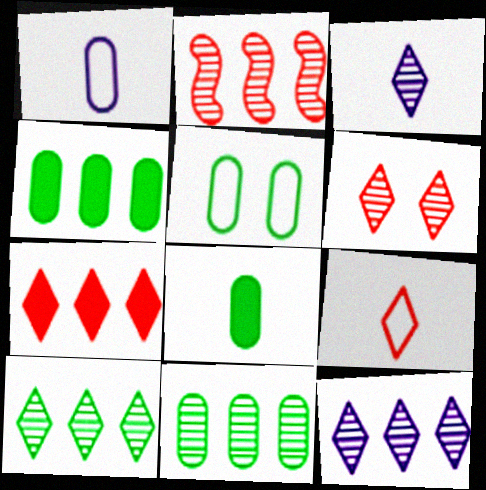[[2, 11, 12], 
[3, 6, 10], 
[5, 8, 11], 
[6, 7, 9]]